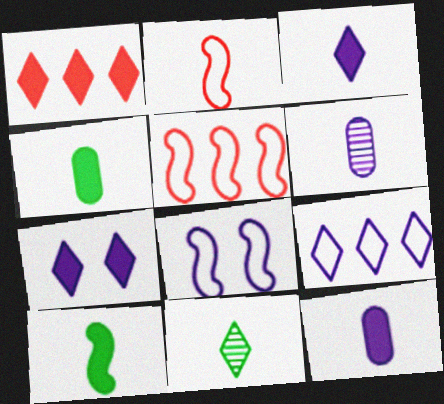[[2, 11, 12]]